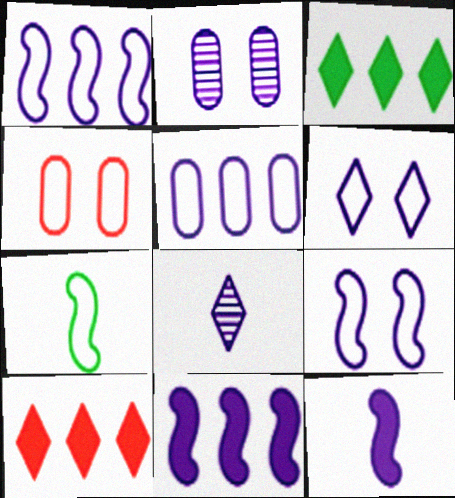[[2, 7, 10]]